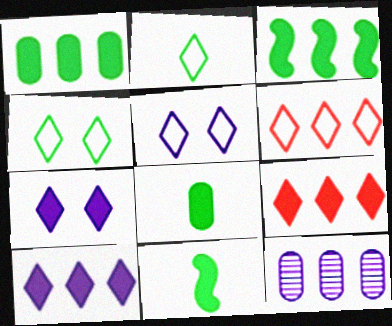[[2, 5, 6], 
[3, 6, 12]]